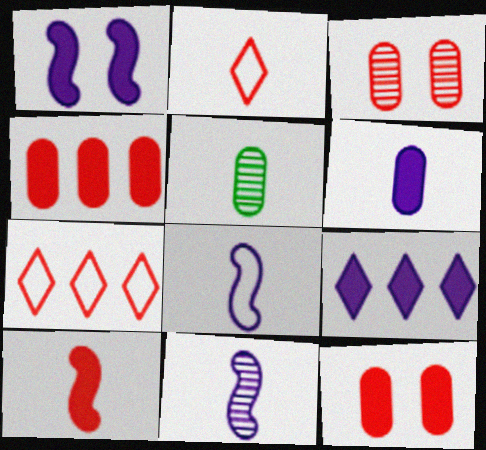[[1, 5, 7], 
[1, 6, 9], 
[3, 7, 10]]